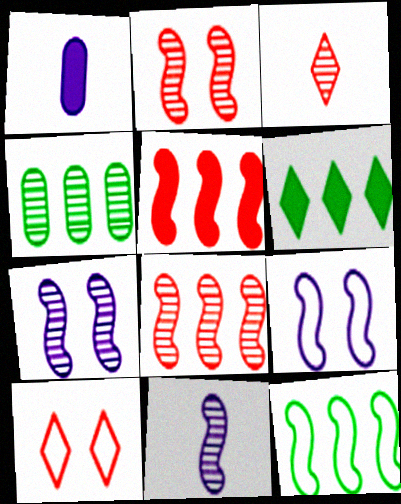[[3, 4, 7], 
[4, 6, 12]]